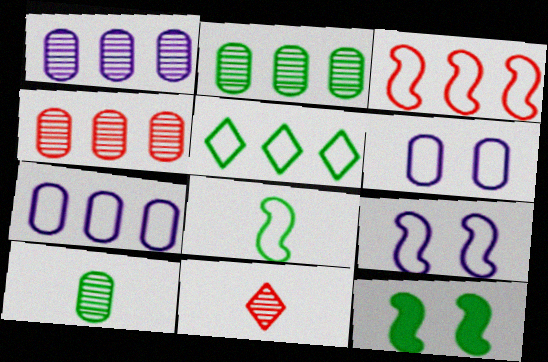[[1, 2, 4], 
[3, 5, 7], 
[3, 8, 9], 
[5, 10, 12], 
[7, 11, 12]]